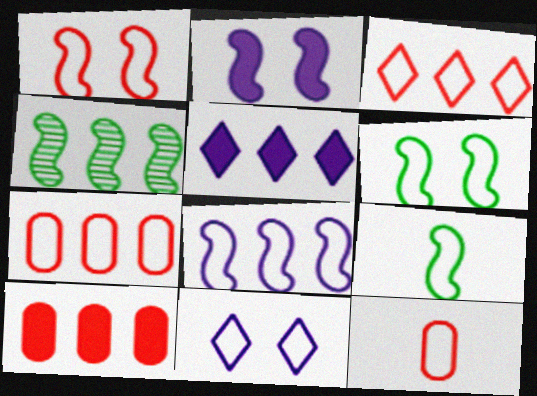[[1, 3, 12], 
[1, 8, 9], 
[4, 5, 7], 
[7, 9, 11]]